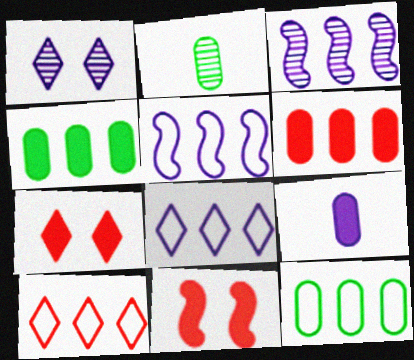[[1, 5, 9], 
[2, 5, 7], 
[2, 8, 11], 
[3, 4, 10], 
[5, 10, 12]]